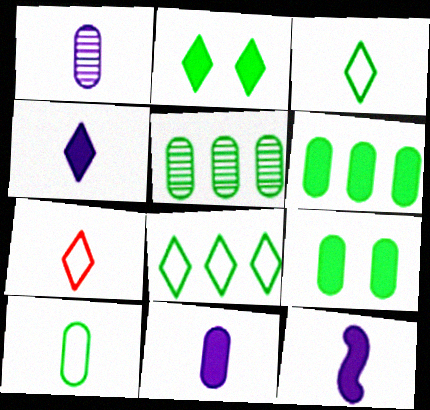[[4, 11, 12], 
[5, 9, 10]]